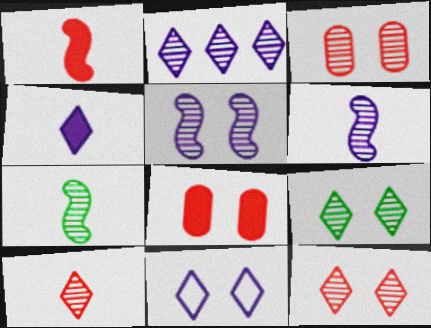[[2, 3, 7], 
[2, 4, 11], 
[2, 9, 10], 
[3, 5, 9]]